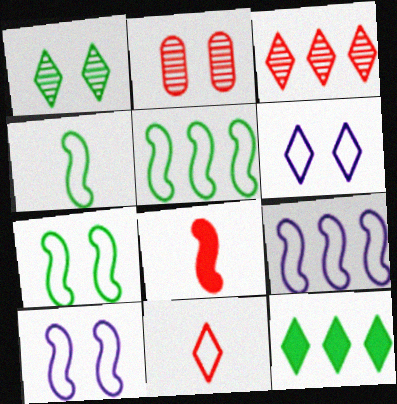[[4, 5, 7]]